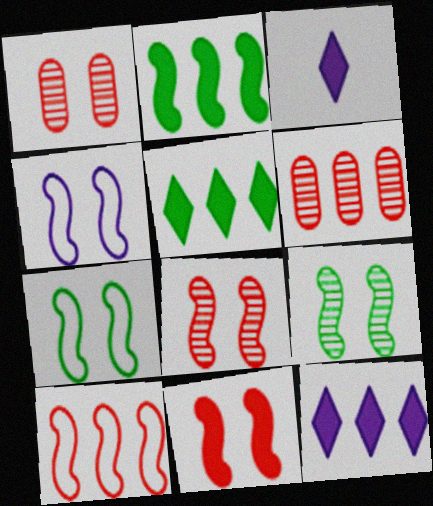[[3, 6, 7], 
[4, 9, 11]]